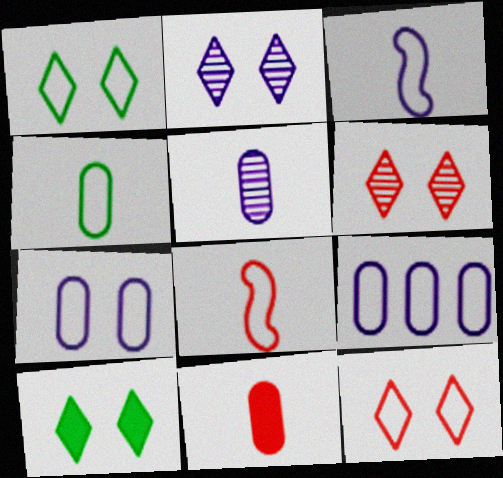[[1, 8, 9], 
[2, 10, 12], 
[4, 5, 11]]